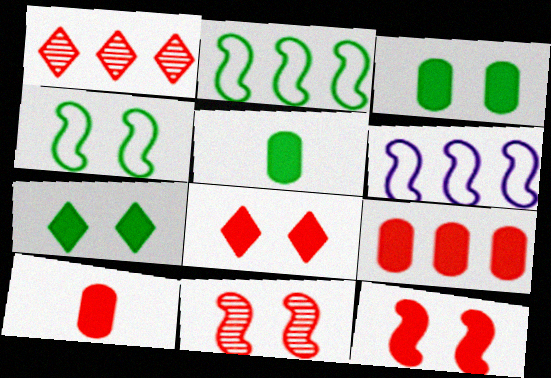[]